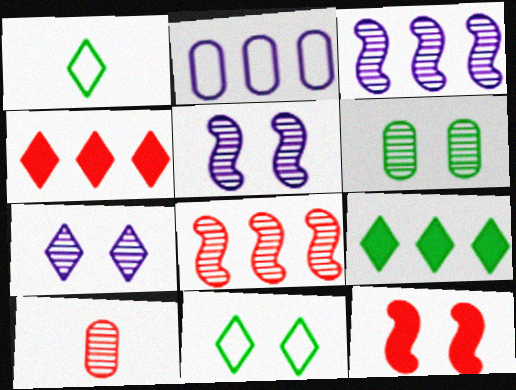[[1, 4, 7], 
[2, 8, 9]]